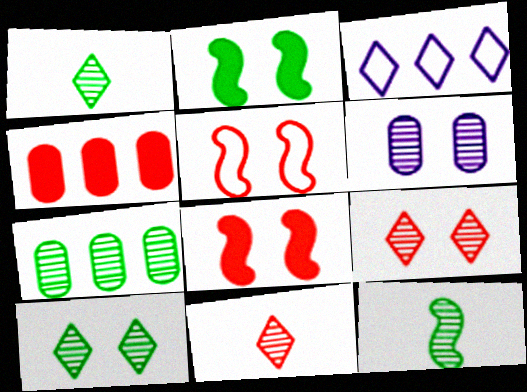[[4, 5, 11], 
[7, 10, 12]]